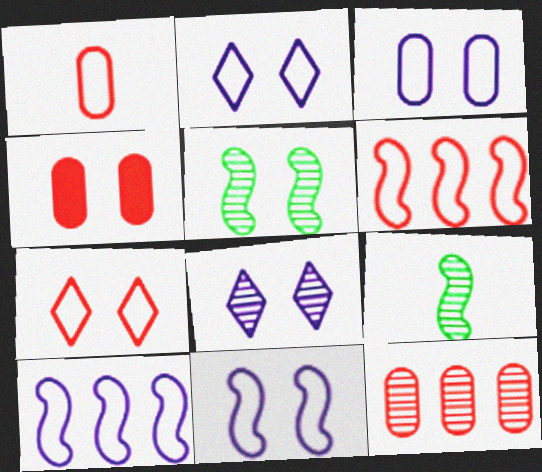[[1, 4, 12], 
[1, 6, 7], 
[2, 3, 11], 
[2, 4, 5], 
[8, 9, 12]]